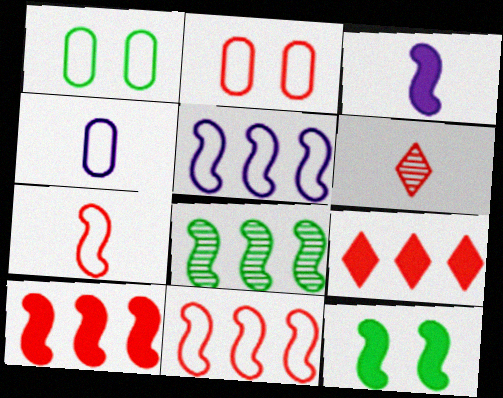[[2, 6, 10], 
[3, 10, 12], 
[5, 8, 10]]